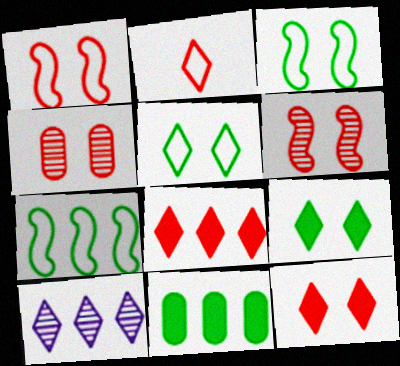[[1, 4, 12], 
[2, 9, 10]]